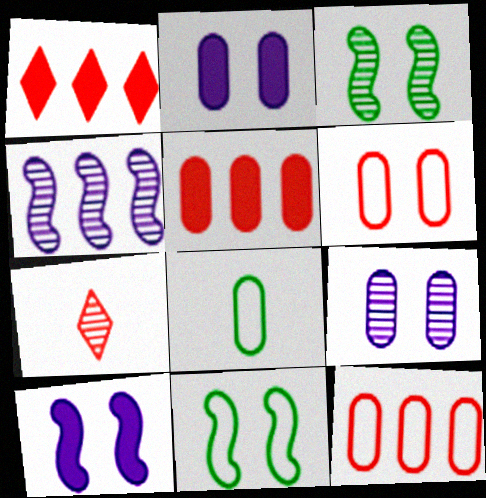[[5, 8, 9]]